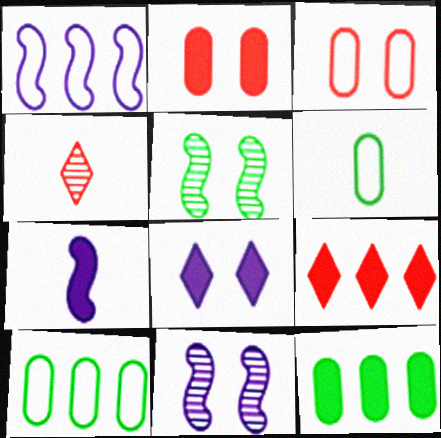[[1, 7, 11], 
[3, 5, 8], 
[4, 6, 7], 
[6, 9, 11]]